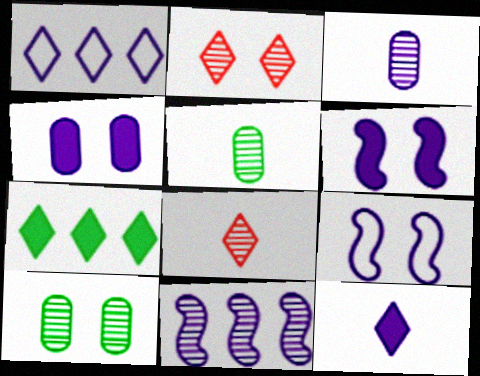[[1, 3, 6], 
[2, 5, 11], 
[8, 10, 11]]